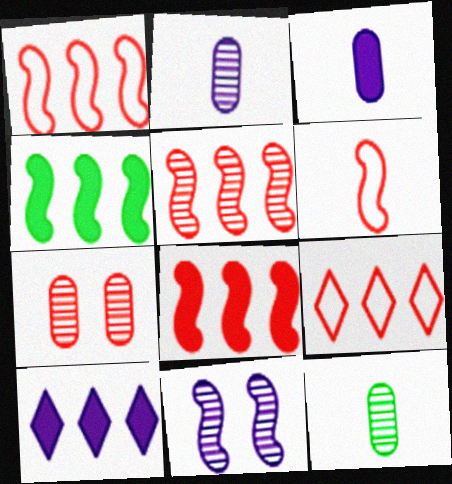[[1, 5, 8], 
[4, 6, 11]]